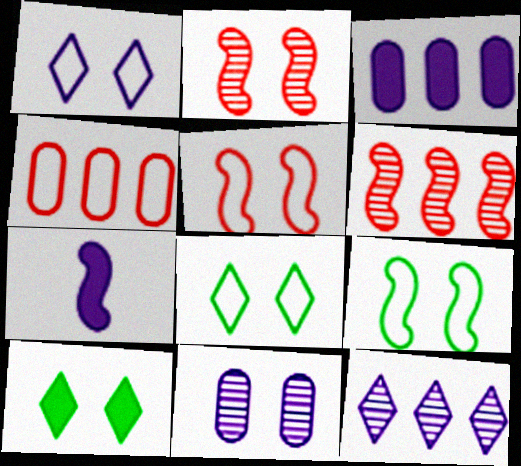[[5, 10, 11], 
[6, 7, 9]]